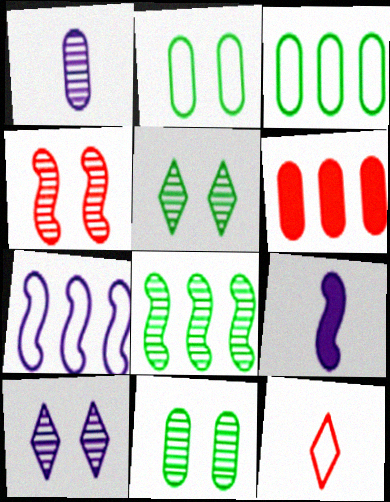[[1, 2, 6], 
[2, 7, 12], 
[4, 6, 12], 
[4, 10, 11]]